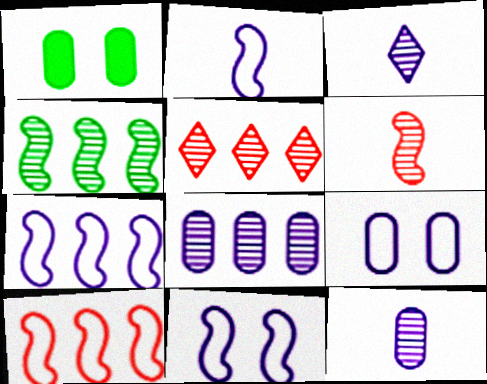[[1, 2, 5], 
[1, 3, 10], 
[2, 7, 11], 
[4, 5, 8]]